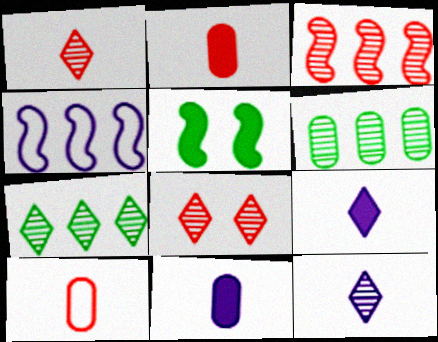[[7, 8, 12]]